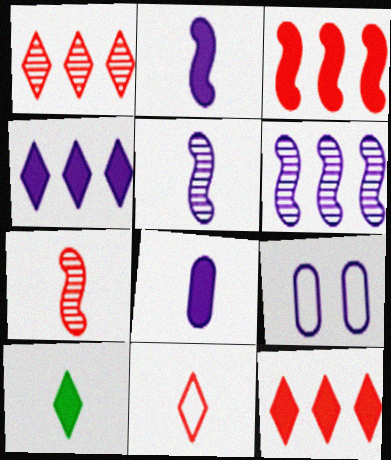[[4, 5, 9]]